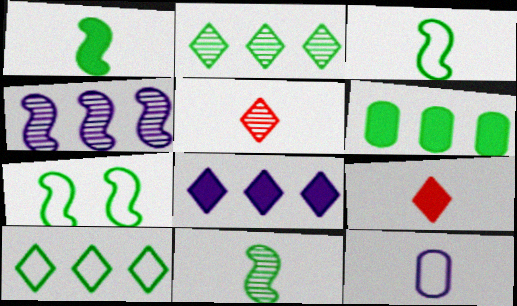[[1, 3, 11], 
[1, 5, 12], 
[9, 11, 12]]